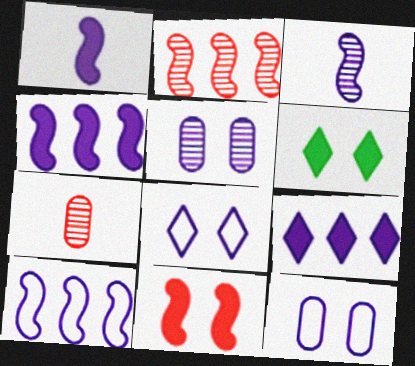[[3, 9, 12], 
[6, 7, 10]]